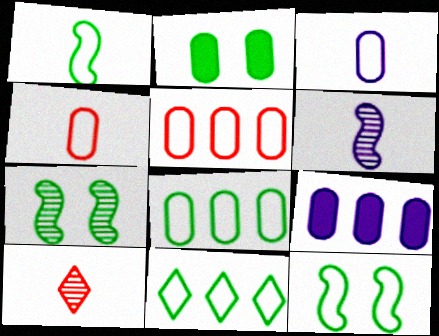[[9, 10, 12]]